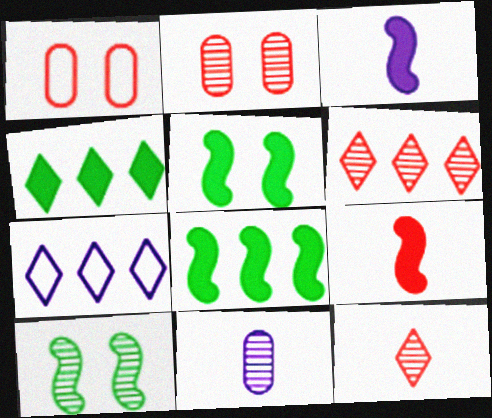[[1, 6, 9], 
[4, 6, 7], 
[6, 10, 11]]